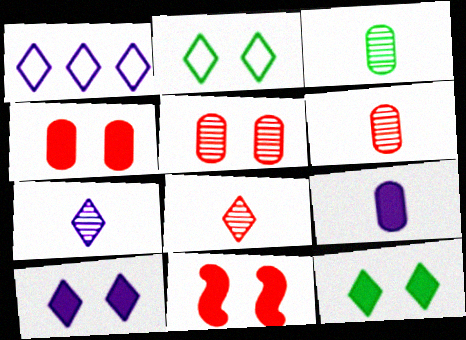[[1, 3, 11], 
[1, 7, 10], 
[1, 8, 12]]